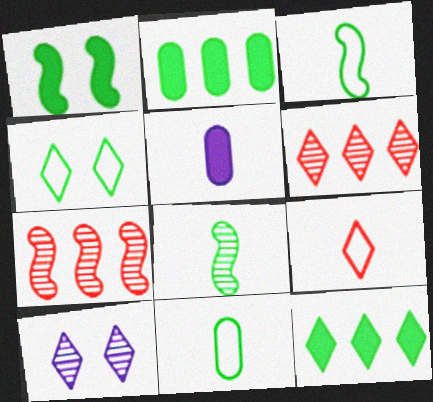[[2, 4, 8], 
[4, 5, 7], 
[5, 8, 9], 
[9, 10, 12]]